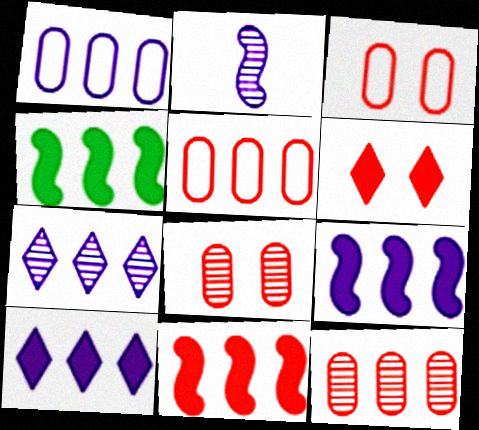[[1, 7, 9], 
[4, 5, 7], 
[4, 9, 11]]